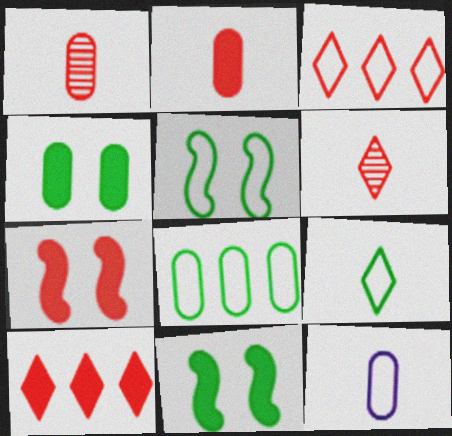[[1, 3, 7], 
[2, 7, 10], 
[3, 5, 12], 
[5, 8, 9]]